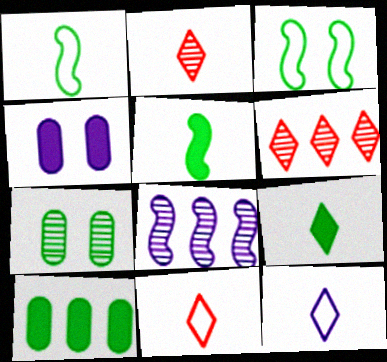[[1, 4, 6], 
[2, 7, 8], 
[2, 9, 12], 
[4, 8, 12]]